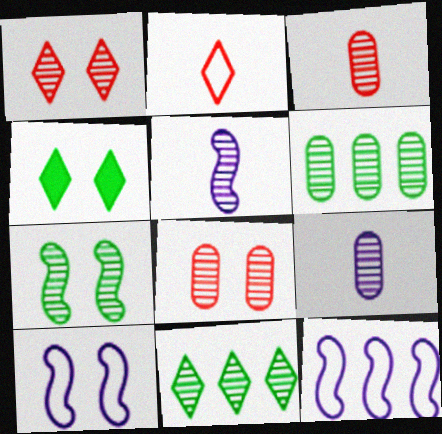[[1, 5, 6], 
[3, 4, 12], 
[4, 8, 10], 
[5, 8, 11], 
[6, 8, 9]]